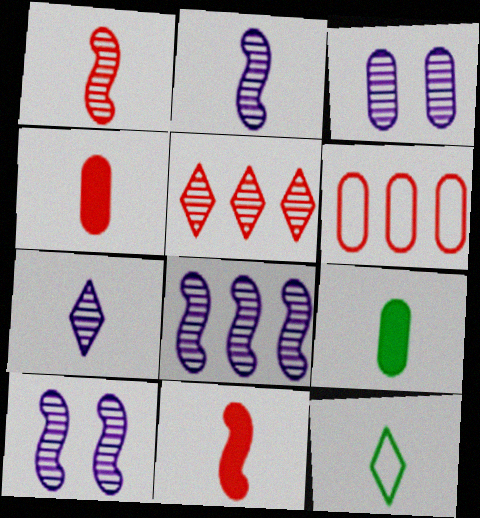[[2, 4, 12], 
[2, 8, 10], 
[3, 6, 9], 
[3, 7, 8]]